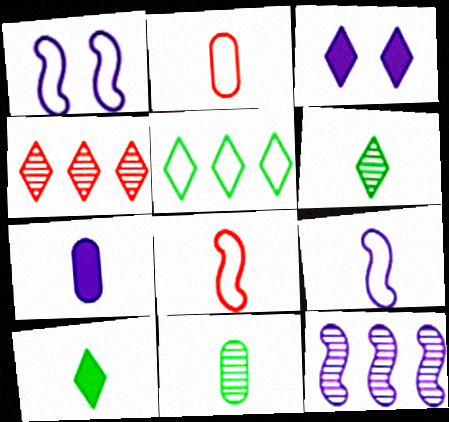[[1, 2, 5], 
[2, 7, 11], 
[6, 7, 8]]